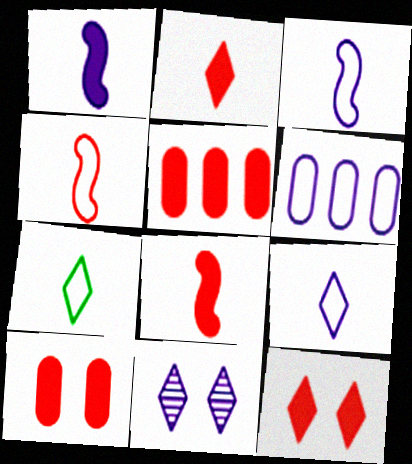[[1, 6, 11], 
[5, 8, 12]]